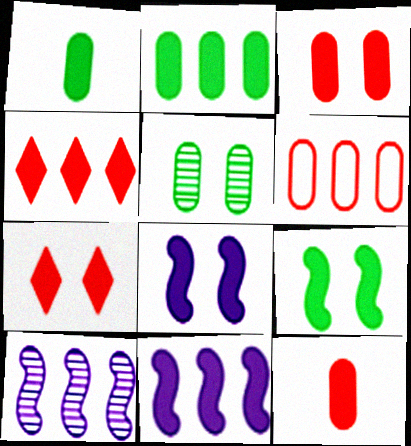[[1, 4, 8], 
[1, 7, 11], 
[2, 4, 11]]